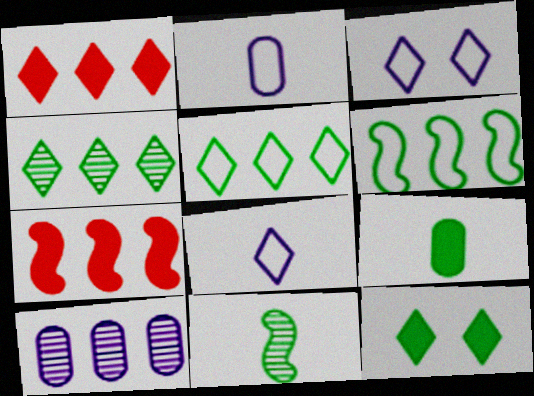[[1, 6, 10], 
[5, 7, 10]]